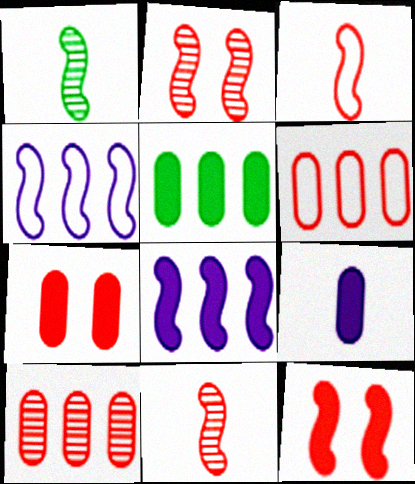[[1, 4, 12], 
[5, 7, 9]]